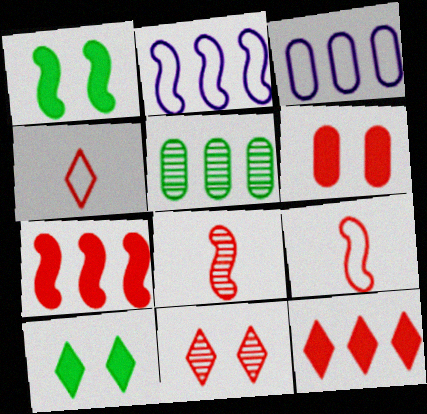[[1, 2, 8], 
[2, 5, 12], 
[3, 8, 10], 
[4, 11, 12]]